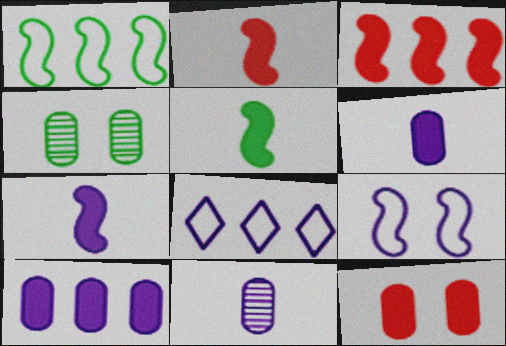[[2, 4, 8], 
[2, 5, 7]]